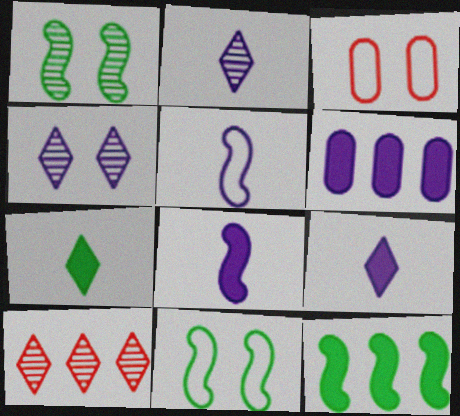[[2, 3, 12], 
[4, 5, 6]]